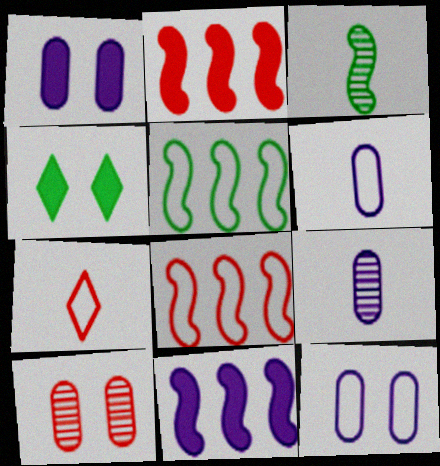[[2, 7, 10], 
[4, 8, 9], 
[5, 7, 12]]